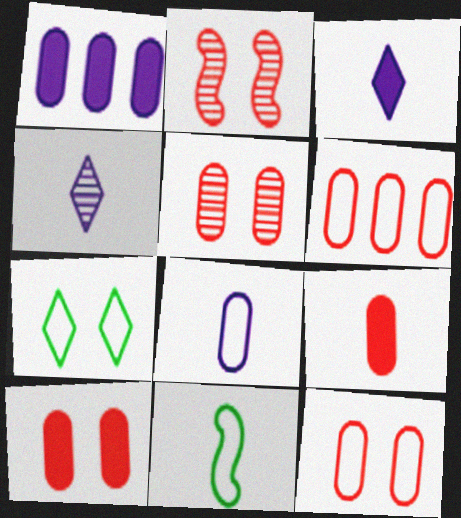[[4, 9, 11], 
[5, 6, 9], 
[5, 10, 12]]